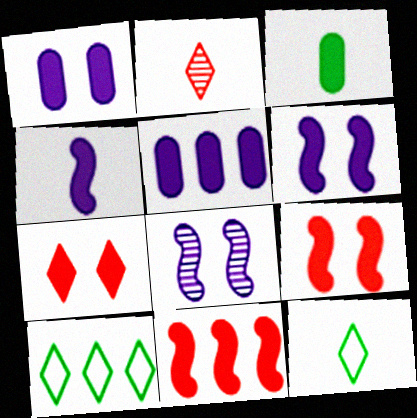[]